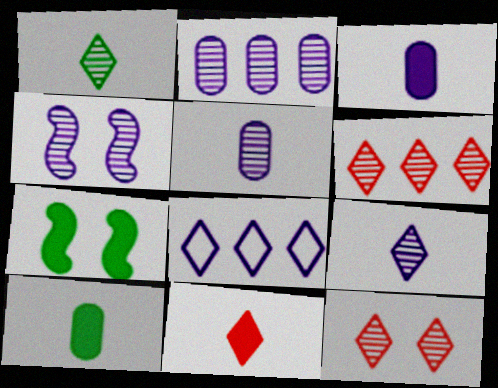[[2, 4, 9], 
[3, 4, 8]]